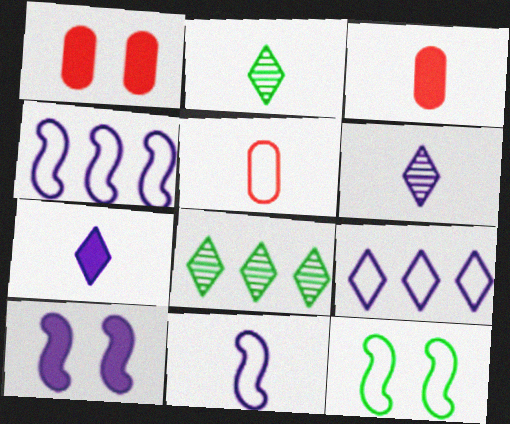[[1, 2, 4], 
[1, 8, 11], 
[2, 3, 11], 
[5, 8, 10], 
[5, 9, 12]]